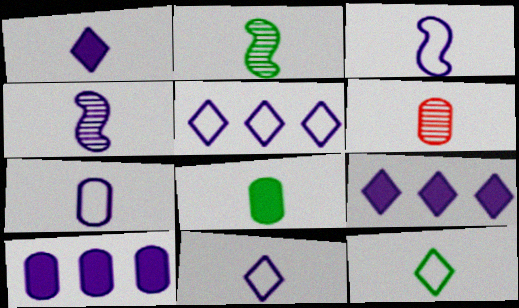[[1, 4, 7], 
[2, 8, 12], 
[3, 7, 11], 
[6, 7, 8]]